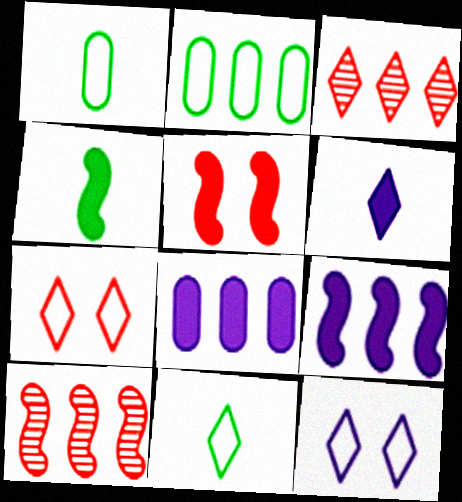[[2, 3, 9], 
[4, 5, 9]]